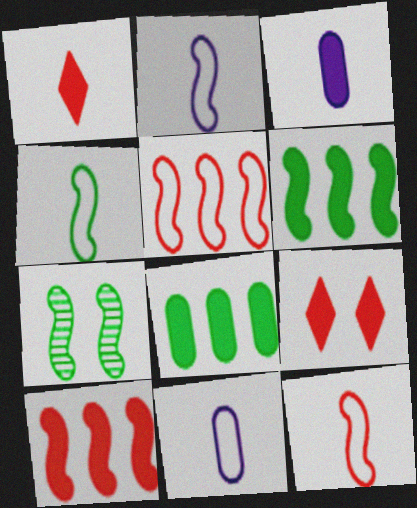[[2, 4, 12], 
[2, 7, 10], 
[3, 6, 9], 
[4, 6, 7]]